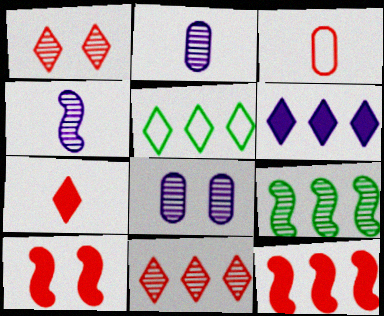[[1, 2, 9], 
[1, 3, 12], 
[2, 5, 10], 
[3, 10, 11], 
[5, 6, 11]]